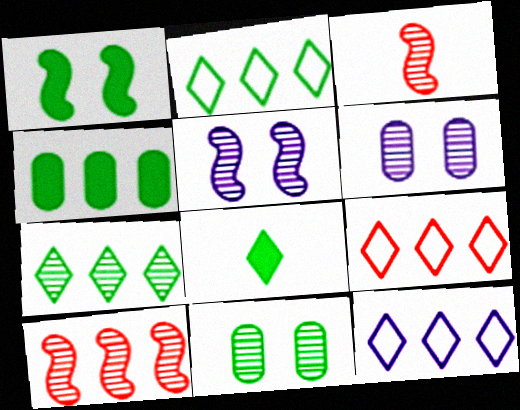[[1, 4, 8], 
[2, 9, 12], 
[3, 6, 7], 
[4, 10, 12]]